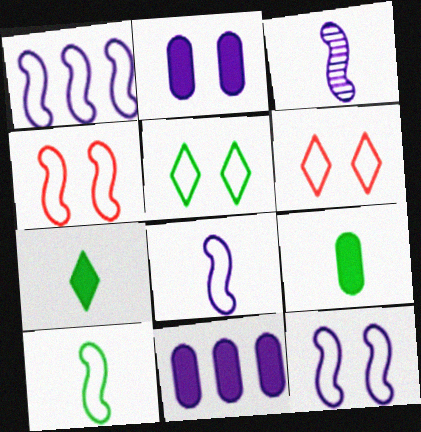[[1, 4, 10], 
[1, 8, 12]]